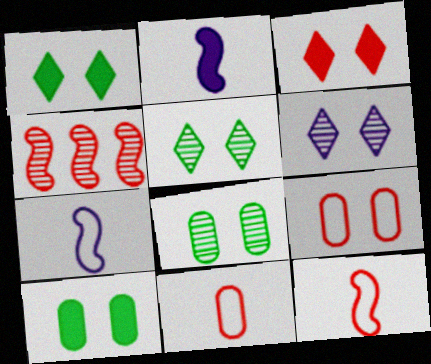[[3, 4, 11]]